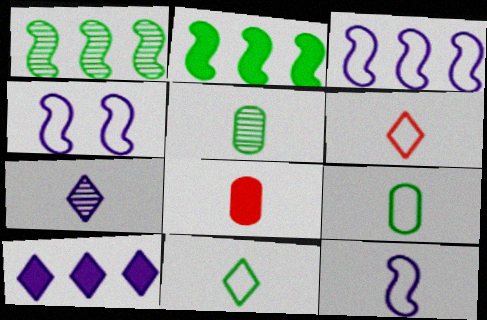[[3, 4, 12], 
[6, 9, 12]]